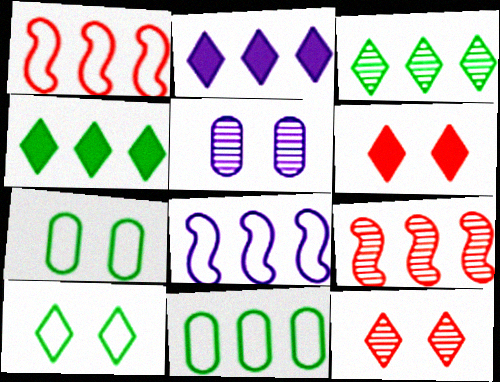[[2, 9, 11]]